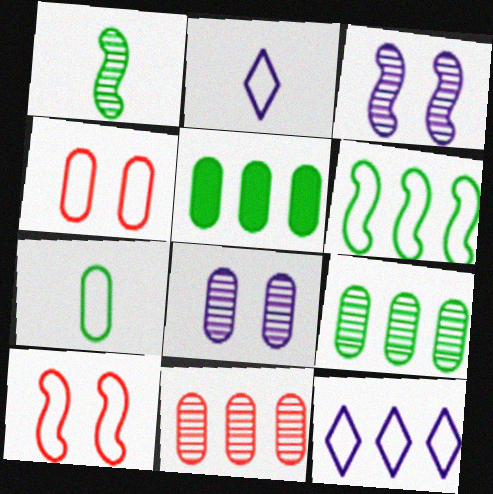[[2, 4, 6], 
[7, 10, 12]]